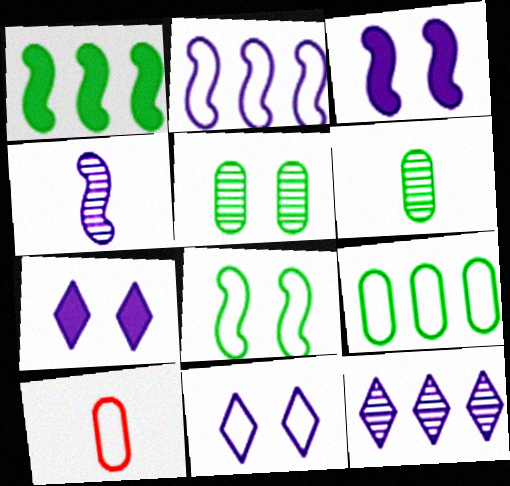[[2, 3, 4]]